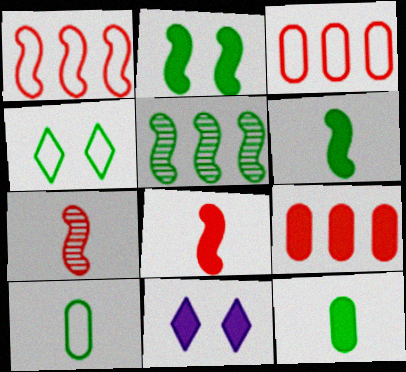[[4, 5, 12], 
[6, 9, 11]]